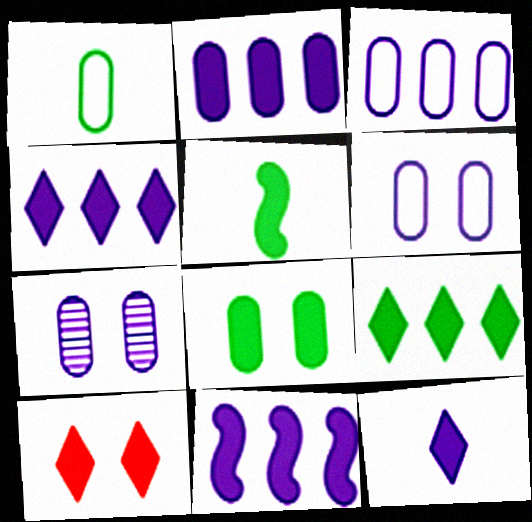[[2, 4, 11], 
[2, 5, 10], 
[5, 8, 9], 
[9, 10, 12]]